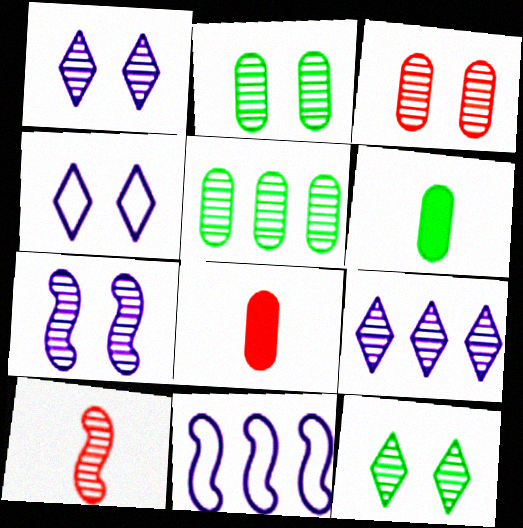[[1, 5, 10], 
[2, 9, 10], 
[3, 7, 12], 
[8, 11, 12]]